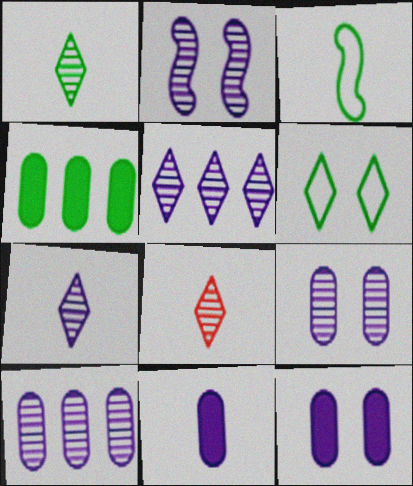[[1, 7, 8], 
[2, 7, 10], 
[3, 8, 11]]